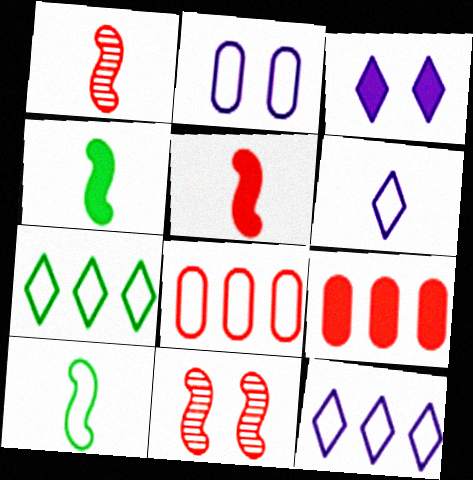[[3, 4, 9]]